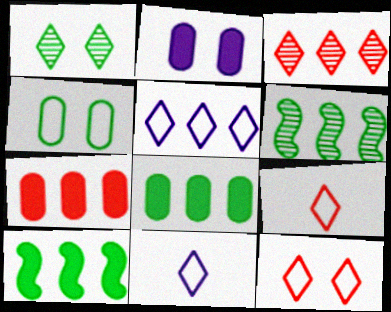[[2, 6, 9], 
[5, 6, 7]]